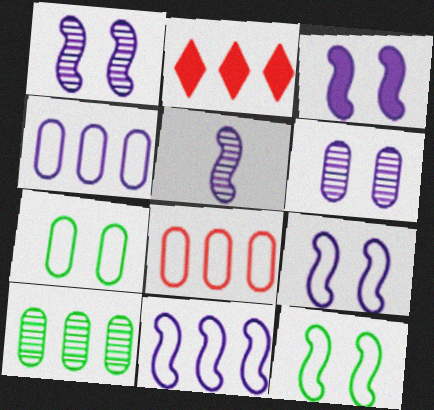[[1, 3, 9], 
[2, 5, 7], 
[2, 10, 11], 
[3, 5, 11]]